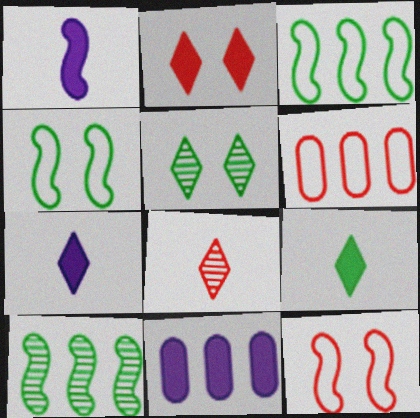[[1, 5, 6], 
[1, 10, 12], 
[4, 8, 11]]